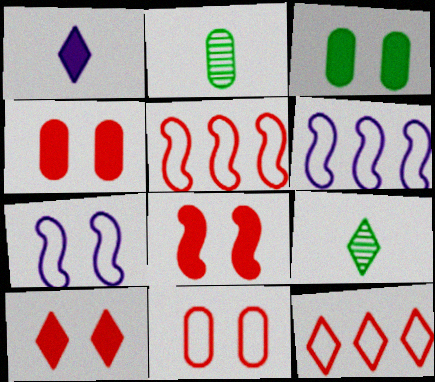[[2, 6, 10], 
[4, 6, 9], 
[4, 8, 10]]